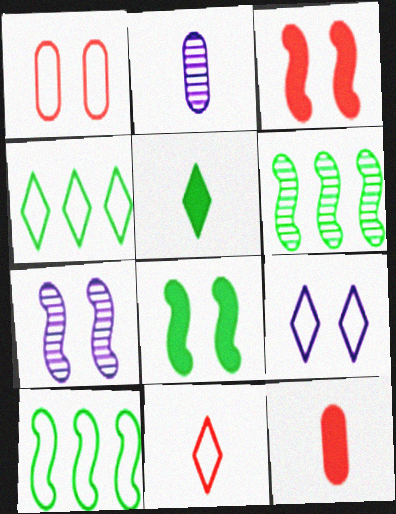[[2, 3, 4], 
[4, 7, 12], 
[4, 9, 11], 
[6, 9, 12]]